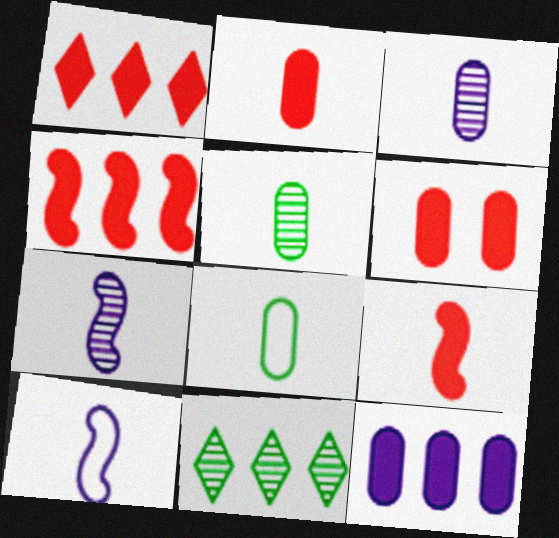[[1, 6, 9], 
[2, 3, 8], 
[6, 10, 11]]